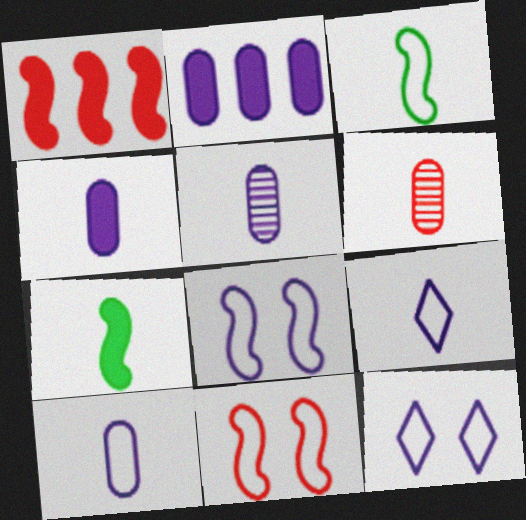[[4, 5, 10], 
[6, 7, 9]]